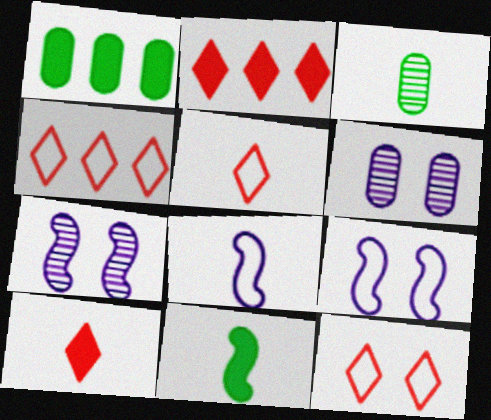[[1, 5, 7], 
[2, 3, 9], 
[3, 8, 10], 
[4, 5, 12], 
[4, 6, 11]]